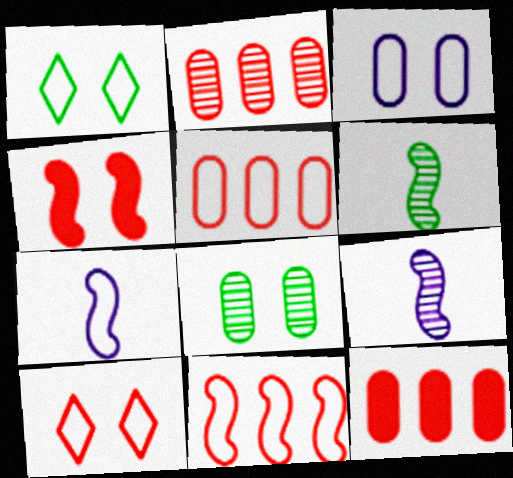[[1, 5, 7], 
[1, 9, 12], 
[2, 5, 12]]